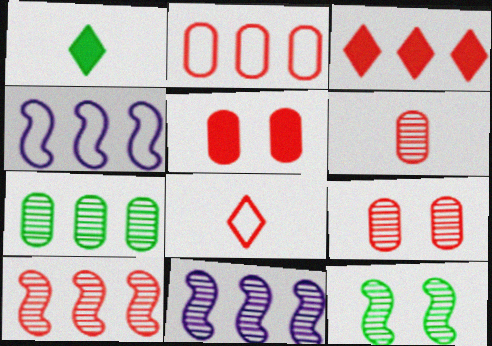[[1, 4, 9], 
[2, 3, 10], 
[2, 5, 6], 
[3, 4, 7], 
[5, 8, 10]]